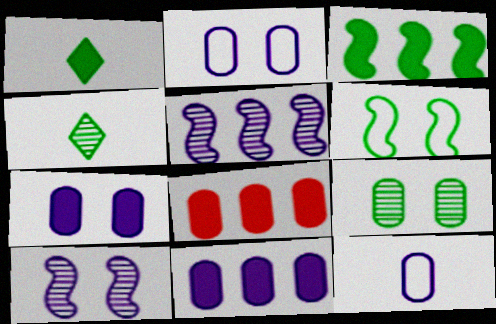[[8, 9, 12]]